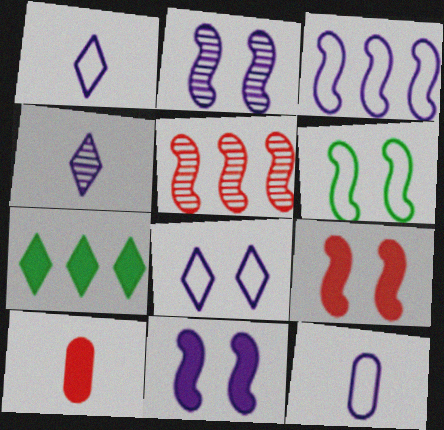[[2, 6, 9], 
[3, 8, 12], 
[7, 10, 11]]